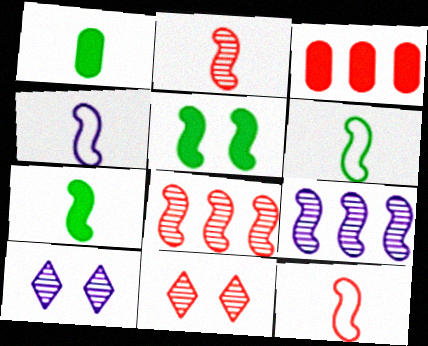[[2, 4, 7], 
[3, 6, 10], 
[3, 11, 12], 
[4, 5, 8], 
[4, 6, 12], 
[5, 9, 12]]